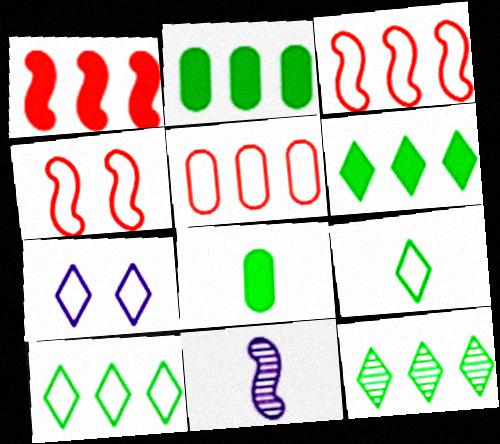[[6, 10, 12]]